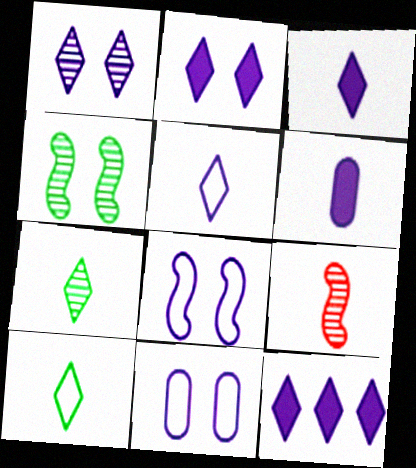[[1, 5, 12], 
[2, 3, 12], 
[6, 9, 10]]